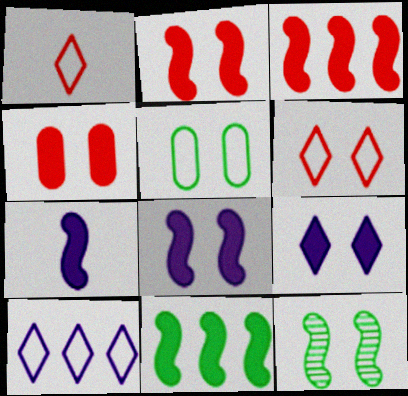[[2, 7, 11]]